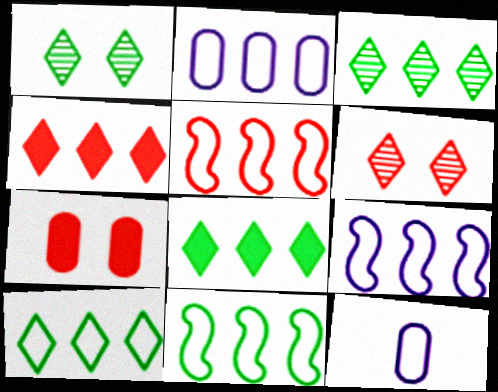[[2, 5, 10], 
[3, 8, 10], 
[5, 9, 11]]